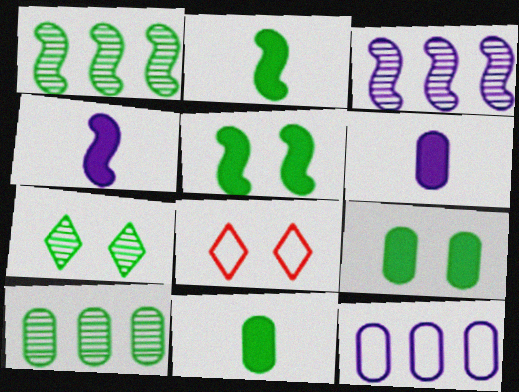[[1, 6, 8], 
[3, 8, 11], 
[4, 8, 10]]